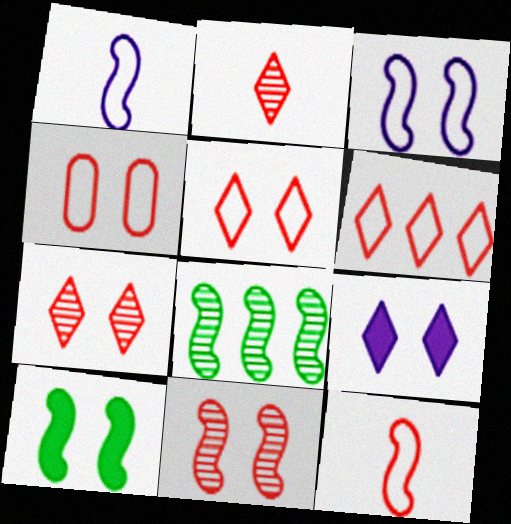[[3, 10, 11], 
[4, 6, 12]]